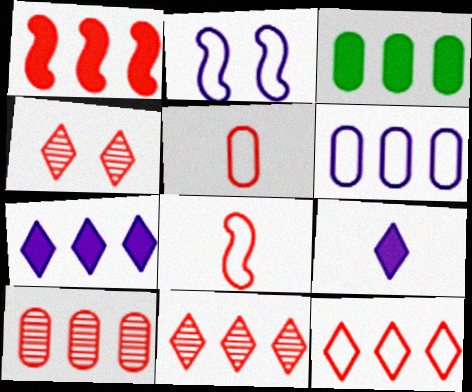[[1, 3, 7], 
[1, 4, 5], 
[1, 10, 12], 
[3, 6, 10]]